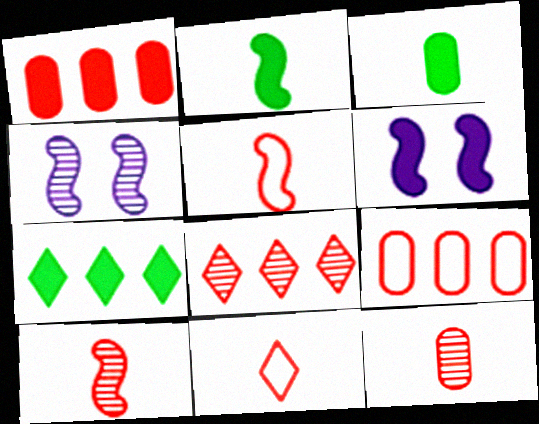[]